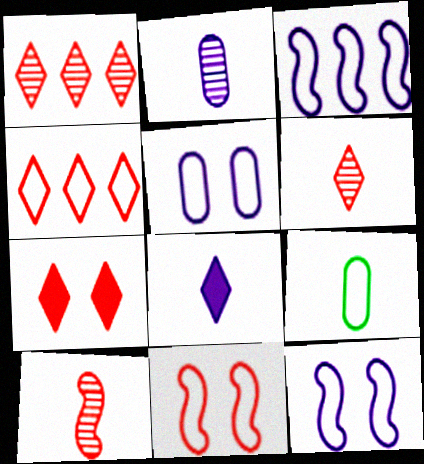[[4, 6, 7], 
[4, 9, 12], 
[8, 9, 10]]